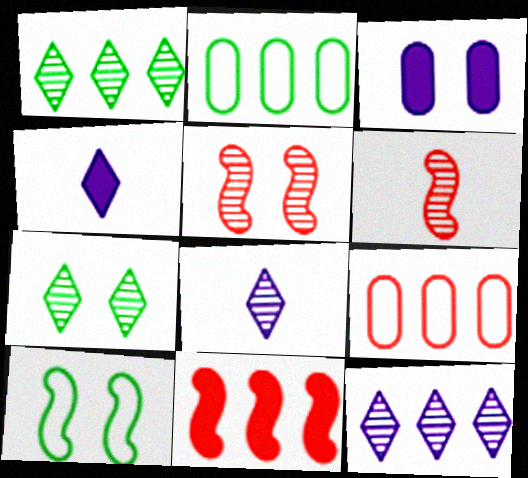[[2, 4, 5], 
[2, 11, 12]]